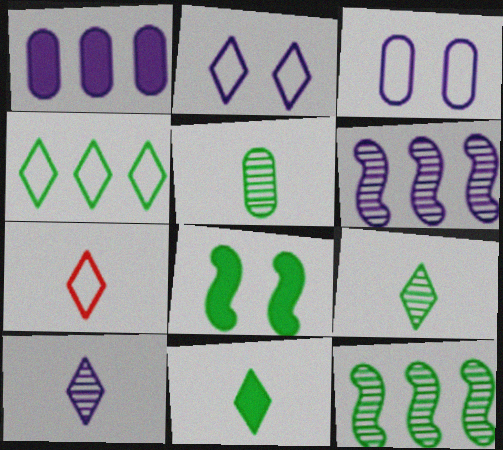[[2, 4, 7], 
[4, 5, 8], 
[7, 10, 11]]